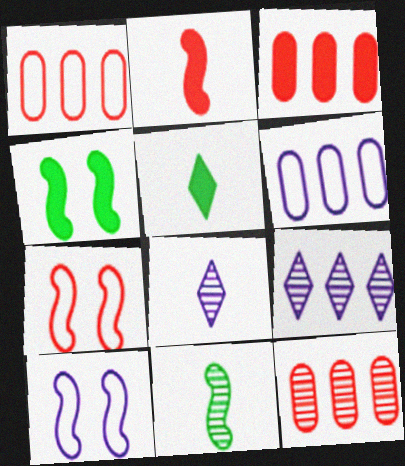[[1, 3, 12], 
[1, 4, 8], 
[5, 10, 12]]